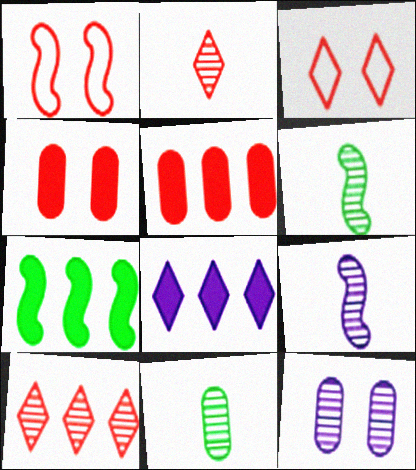[[1, 2, 5], 
[1, 7, 9], 
[1, 8, 11], 
[2, 9, 11], 
[5, 7, 8], 
[6, 10, 12]]